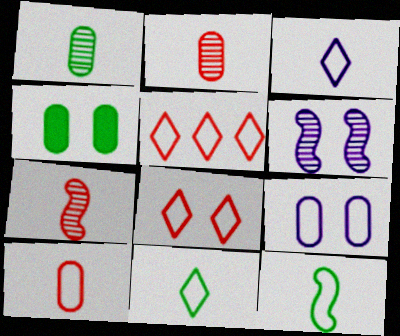[[3, 10, 12], 
[4, 6, 8], 
[5, 9, 12]]